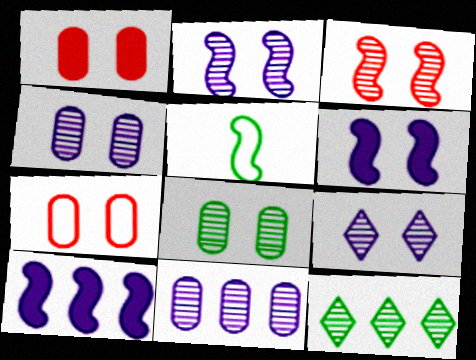[[2, 4, 9], 
[3, 5, 10], 
[3, 8, 9]]